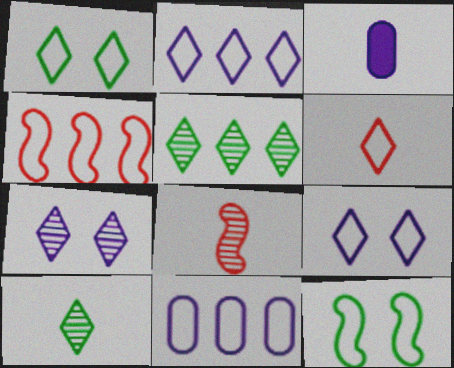[[1, 2, 6], 
[6, 11, 12]]